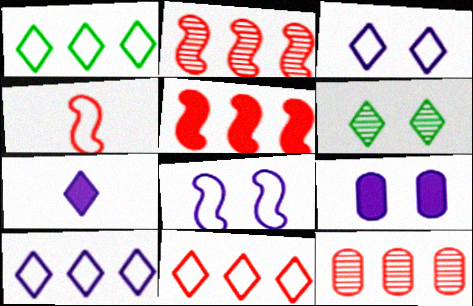[[1, 10, 11], 
[5, 11, 12], 
[6, 7, 11]]